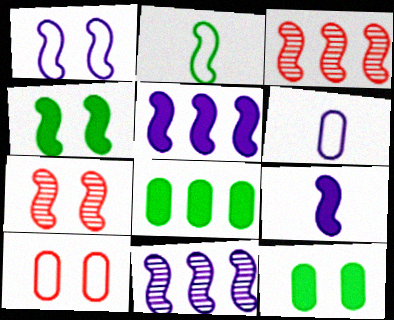[[1, 4, 7], 
[1, 9, 11], 
[2, 5, 7]]